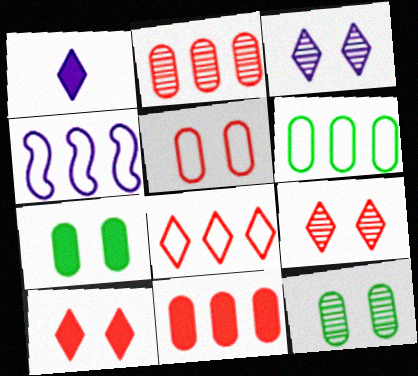[[4, 6, 8]]